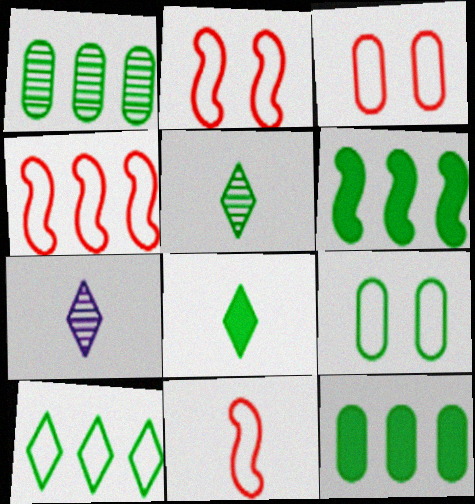[[1, 6, 10], 
[2, 4, 11], 
[2, 7, 12], 
[3, 6, 7], 
[5, 6, 9]]